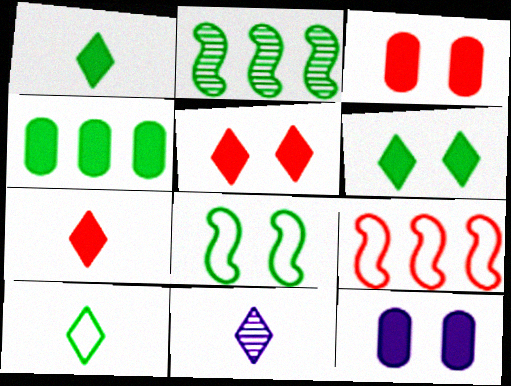[[7, 10, 11]]